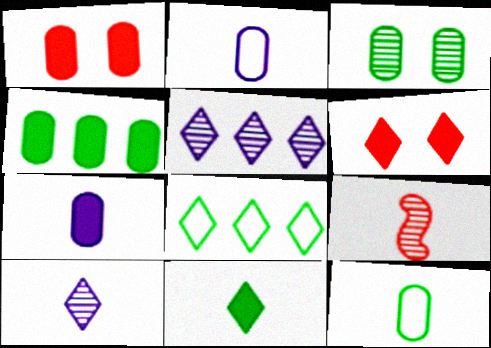[[1, 4, 7], 
[2, 9, 11], 
[3, 4, 12], 
[3, 5, 9], 
[6, 8, 10]]